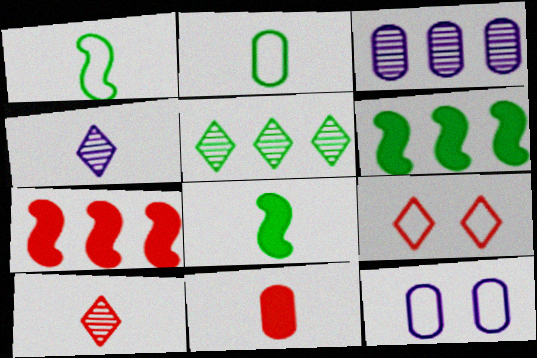[[1, 4, 11], 
[3, 8, 9], 
[6, 10, 12]]